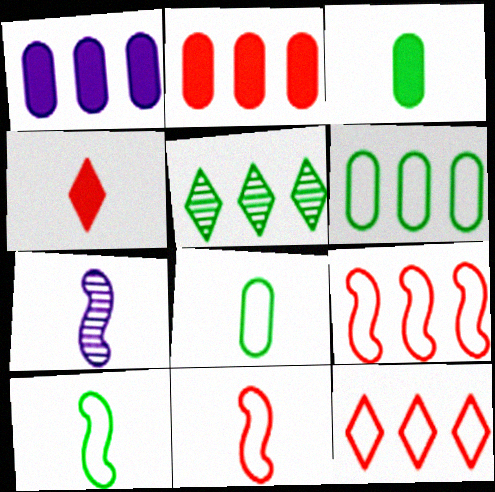[[1, 5, 9], 
[4, 7, 8]]